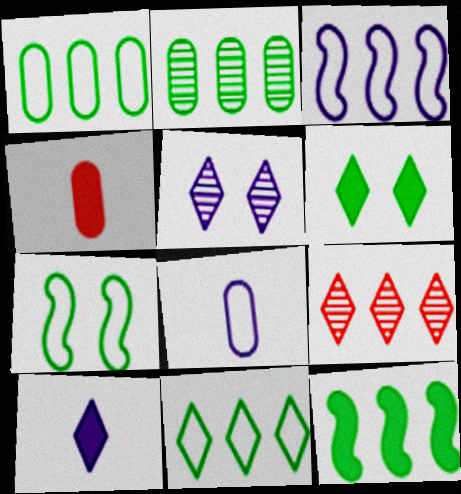[[2, 11, 12]]